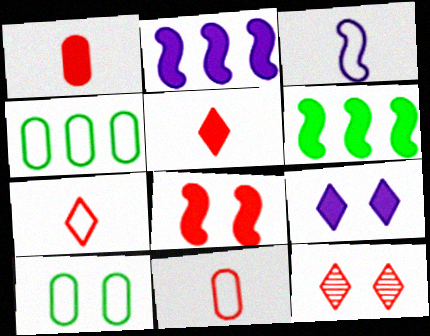[[1, 6, 9]]